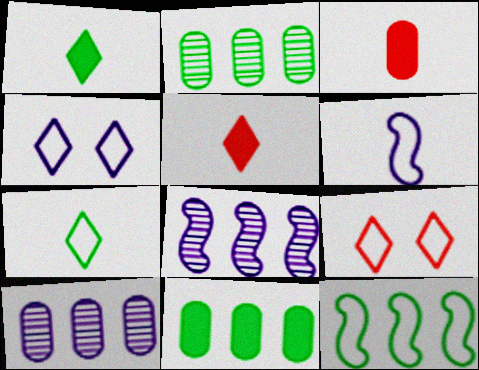[]